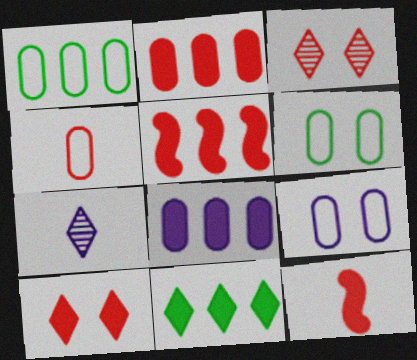[[1, 4, 9], 
[2, 10, 12], 
[3, 4, 5], 
[5, 6, 7], 
[5, 8, 11]]